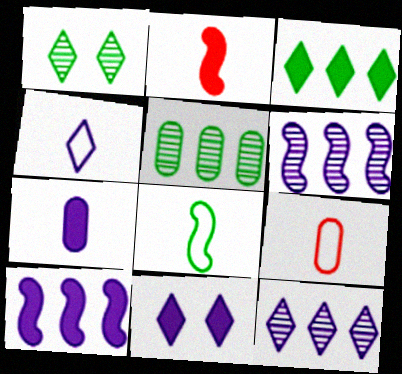[[1, 9, 10], 
[4, 8, 9], 
[4, 11, 12], 
[7, 10, 11]]